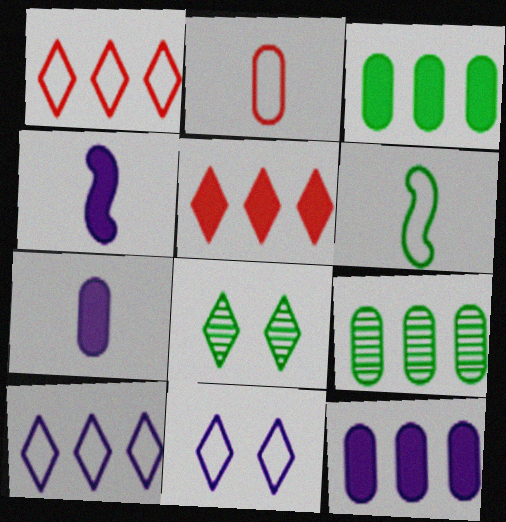[[3, 6, 8]]